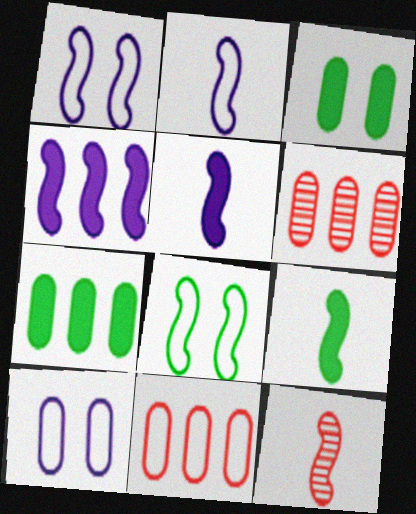[[2, 9, 12], 
[4, 8, 12]]